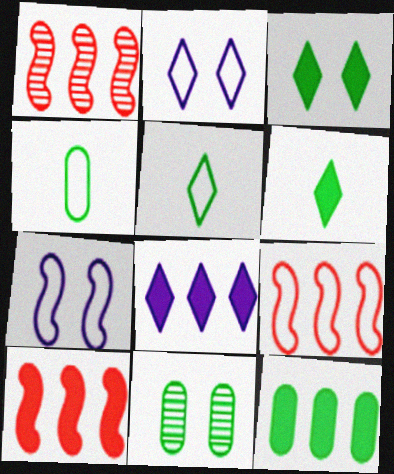[[1, 9, 10], 
[2, 4, 9], 
[4, 11, 12], 
[8, 10, 12]]